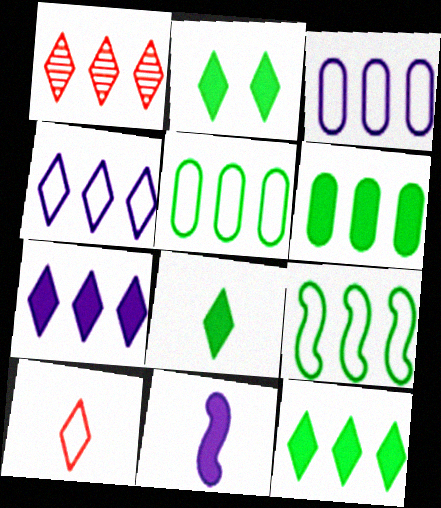[[1, 4, 12], 
[2, 8, 12]]